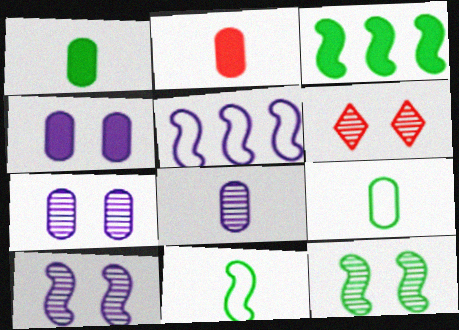[[1, 5, 6], 
[2, 8, 9], 
[3, 11, 12], 
[6, 7, 12]]